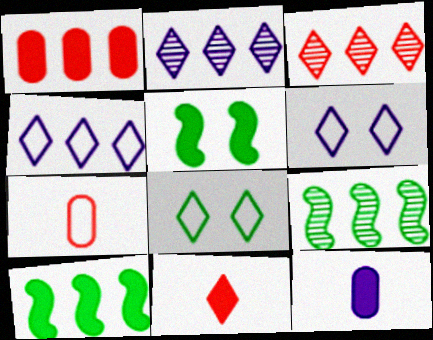[[1, 4, 9], 
[2, 5, 7], 
[2, 8, 11]]